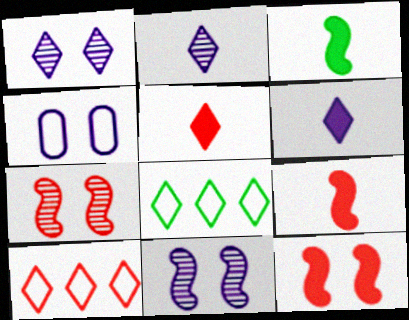[[1, 5, 8]]